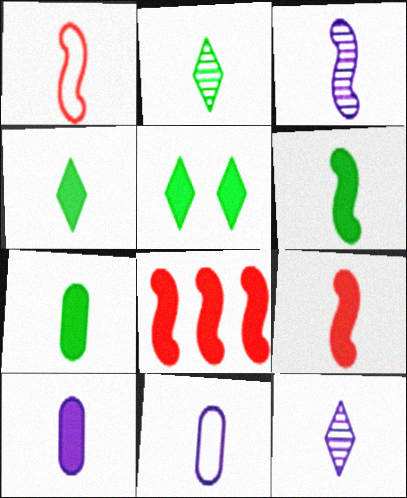[[1, 2, 10], 
[1, 3, 6], 
[1, 7, 12], 
[2, 9, 11], 
[4, 6, 7], 
[4, 9, 10], 
[5, 8, 10]]